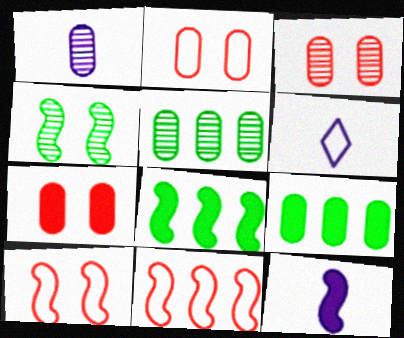[[1, 2, 9], 
[1, 3, 5], 
[1, 6, 12], 
[2, 3, 7], 
[3, 6, 8], 
[4, 11, 12]]